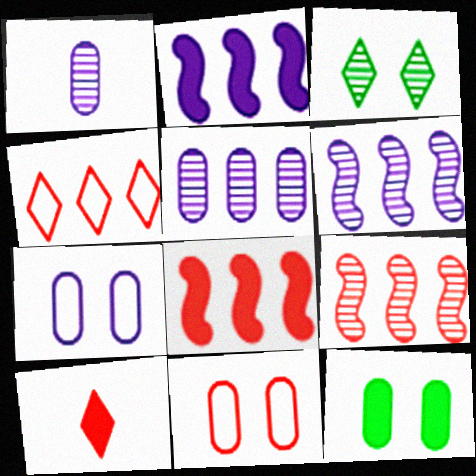[[1, 3, 9], 
[2, 10, 12], 
[9, 10, 11]]